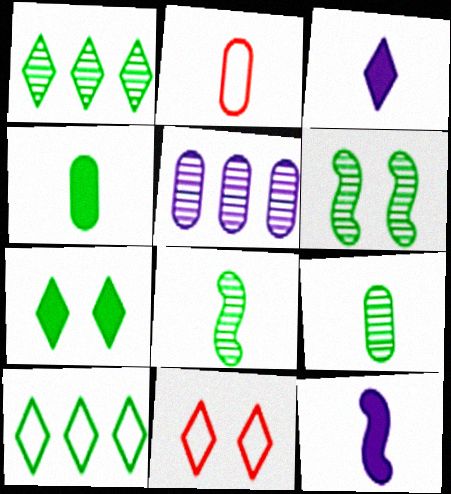[[1, 3, 11], 
[1, 6, 9], 
[2, 3, 8], 
[4, 6, 10]]